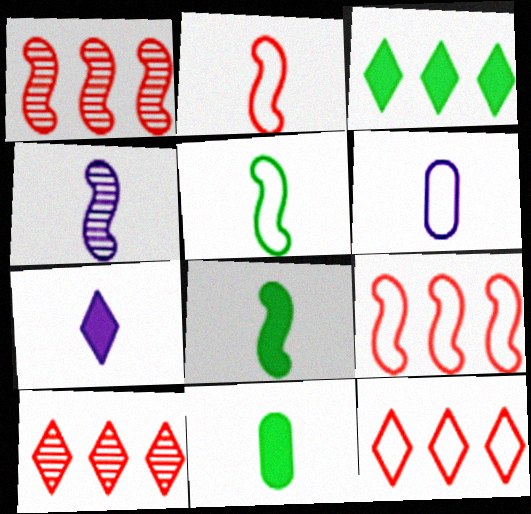[[2, 4, 8], 
[4, 6, 7]]